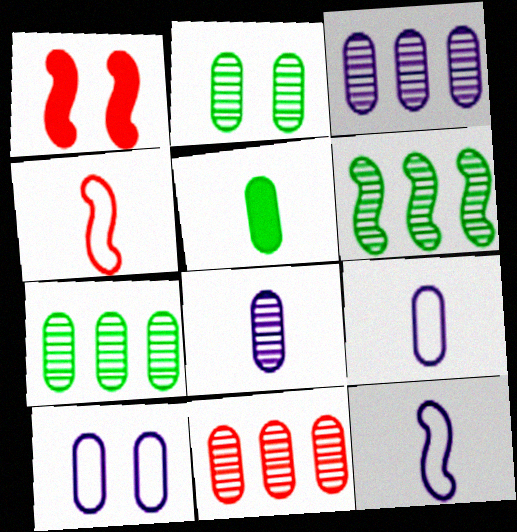[[1, 6, 12], 
[2, 8, 11], 
[3, 7, 11], 
[5, 10, 11]]